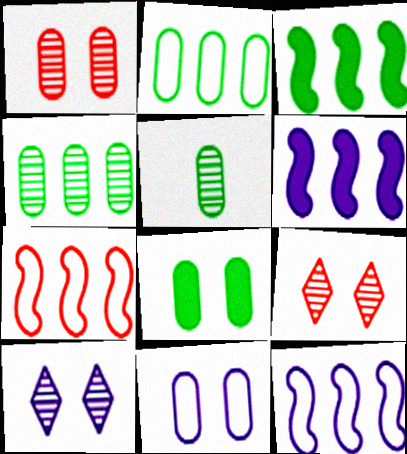[[1, 8, 11], 
[2, 5, 8]]